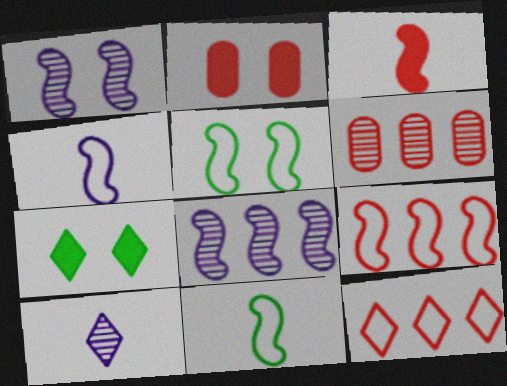[[3, 5, 8], 
[4, 5, 9], 
[4, 6, 7], 
[7, 10, 12]]